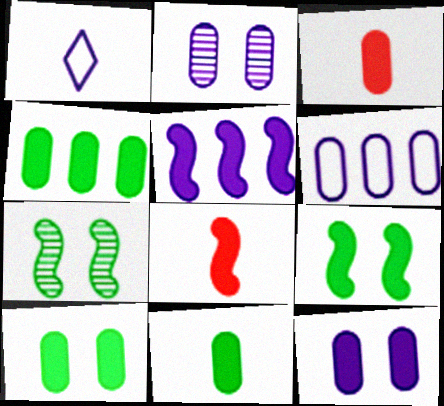[[1, 2, 5], 
[3, 4, 12], 
[4, 10, 11], 
[5, 8, 9]]